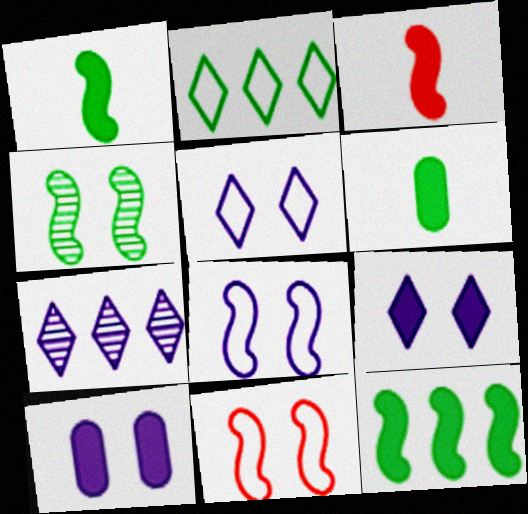[[2, 4, 6], 
[6, 7, 11]]